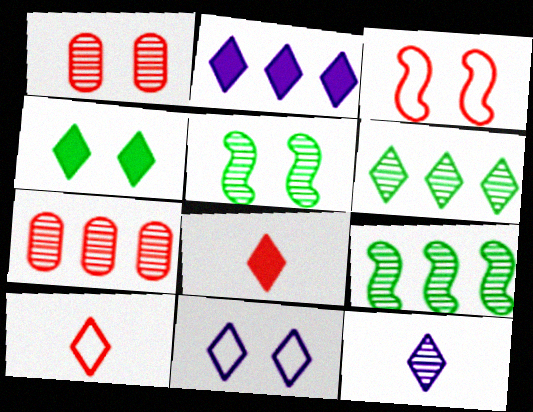[[1, 9, 12], 
[2, 4, 8], 
[2, 11, 12], 
[3, 7, 8], 
[5, 7, 12], 
[6, 8, 11]]